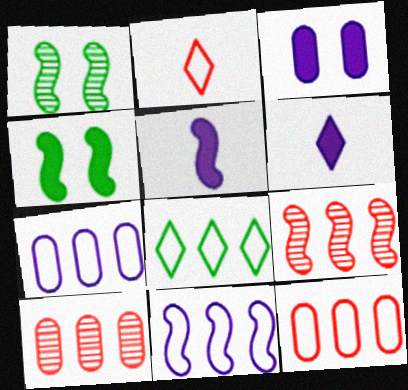[[1, 6, 12], 
[8, 11, 12]]